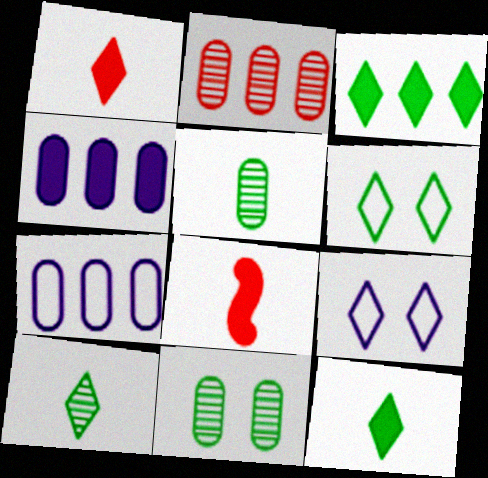[[3, 6, 10]]